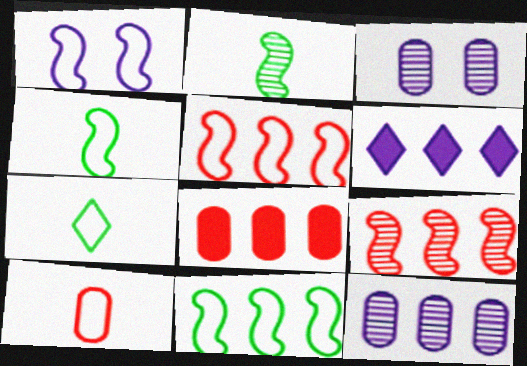[[1, 4, 5]]